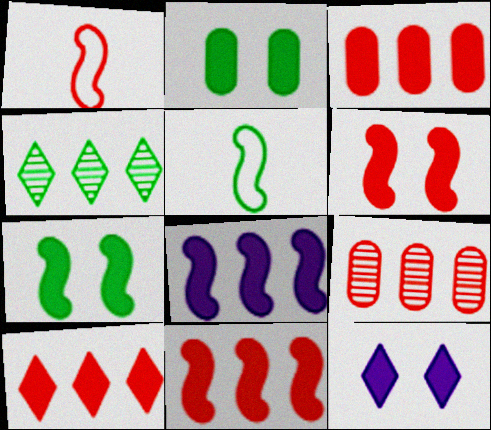[[2, 4, 5], 
[2, 6, 12], 
[3, 10, 11], 
[5, 9, 12]]